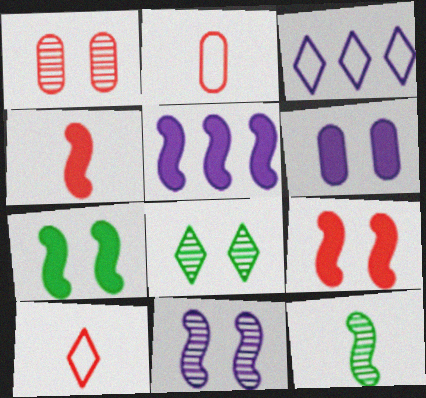[[1, 8, 11], 
[2, 5, 8], 
[4, 5, 7]]